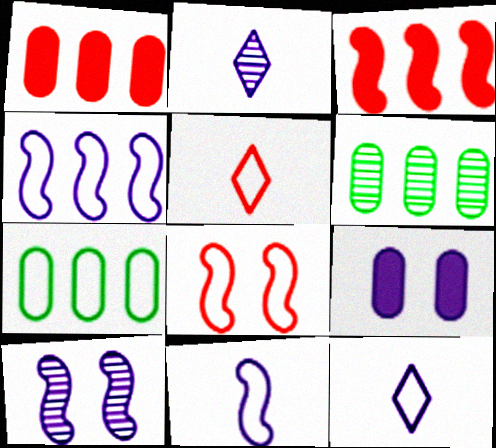[[2, 4, 9], 
[7, 8, 12]]